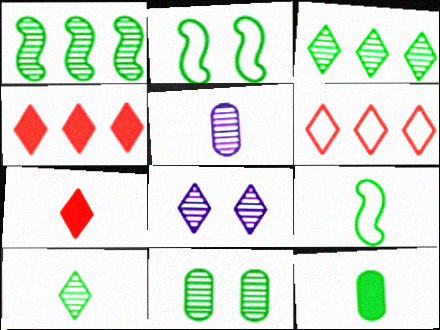[[1, 10, 11], 
[2, 3, 12], 
[2, 4, 5], 
[5, 7, 9], 
[9, 10, 12]]